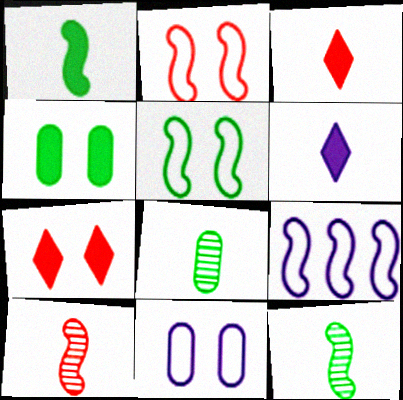[[7, 8, 9]]